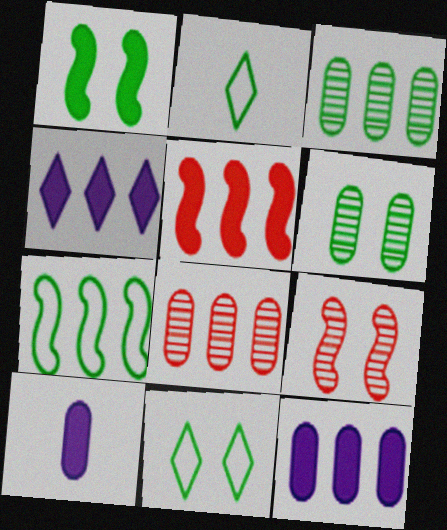[[1, 2, 3], 
[1, 6, 11], 
[2, 9, 12], 
[4, 7, 8]]